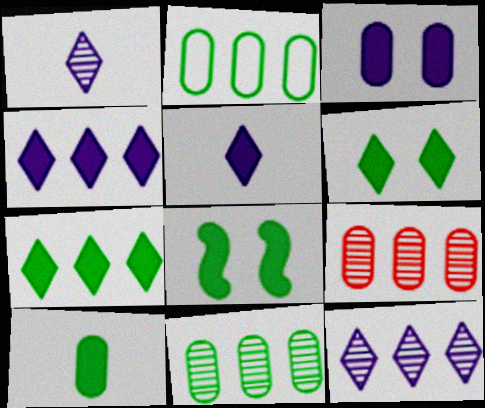[[7, 8, 10]]